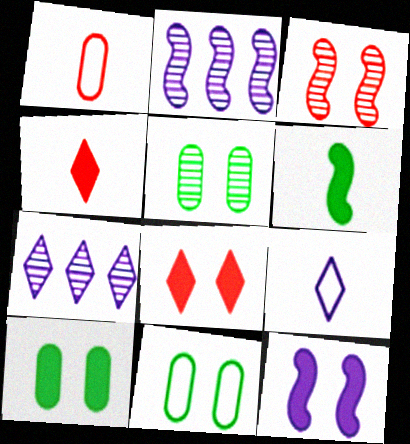[[2, 4, 11], 
[5, 10, 11], 
[8, 10, 12]]